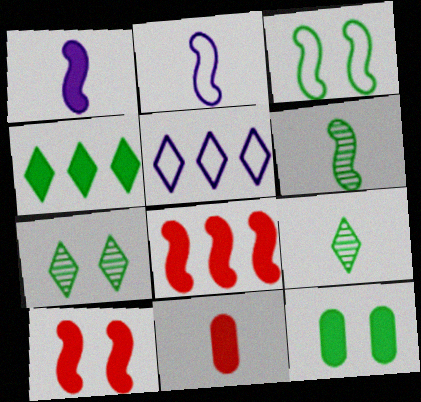[[2, 9, 11], 
[3, 7, 12]]